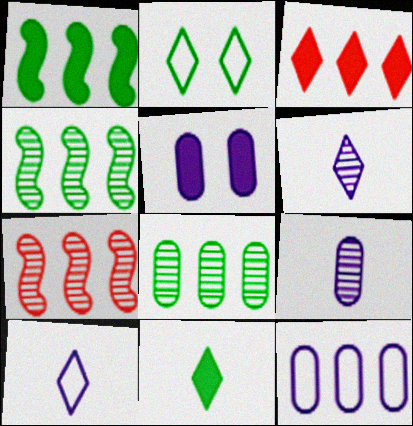[[2, 3, 6], 
[3, 4, 12], 
[5, 9, 12]]